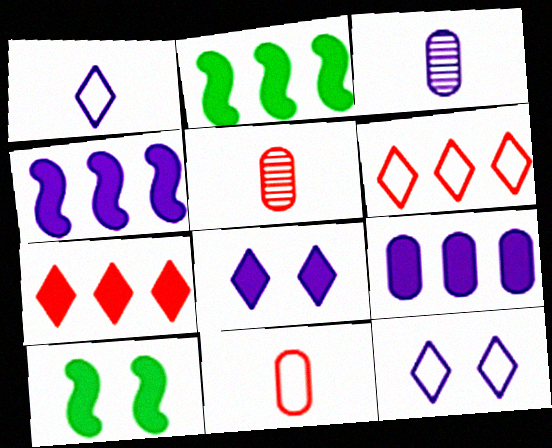[[2, 5, 12], 
[2, 7, 9], 
[3, 4, 12], 
[3, 6, 10]]